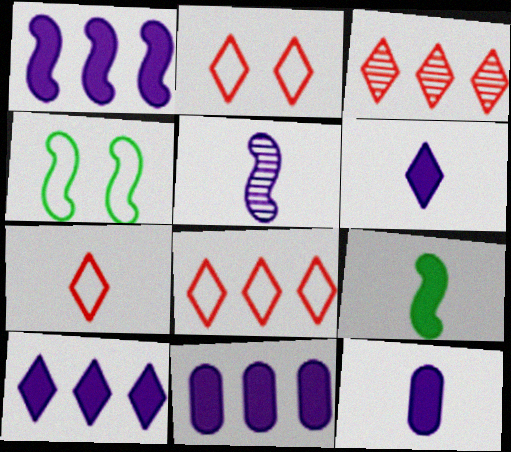[[1, 10, 11], 
[2, 7, 8], 
[3, 4, 12]]